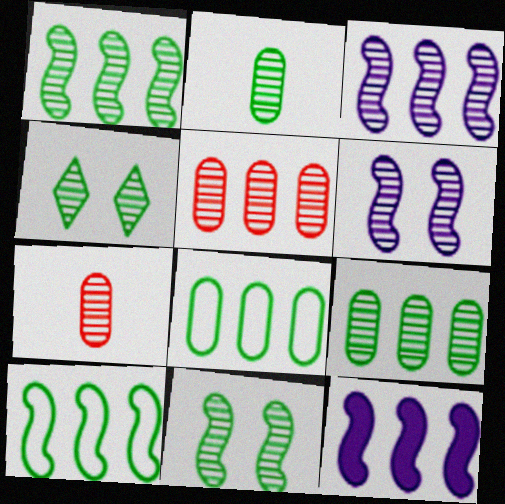[[1, 2, 4], 
[3, 4, 7]]